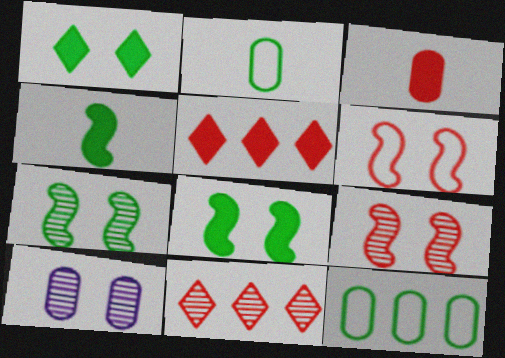[[1, 6, 10], 
[3, 6, 11], 
[3, 10, 12]]